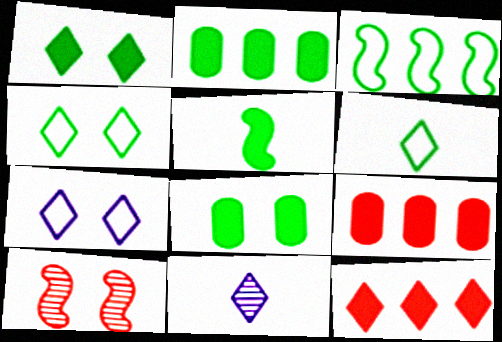[[1, 2, 5], 
[4, 11, 12], 
[7, 8, 10]]